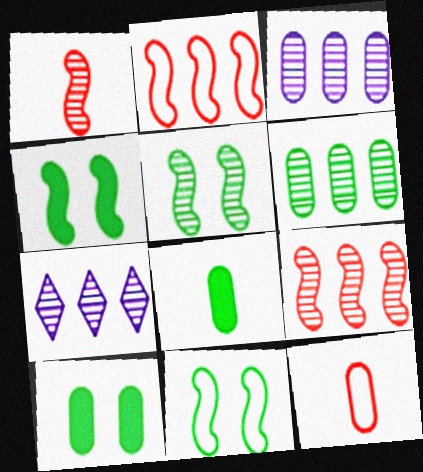[[3, 10, 12], 
[4, 5, 11], 
[4, 7, 12], 
[6, 7, 9]]